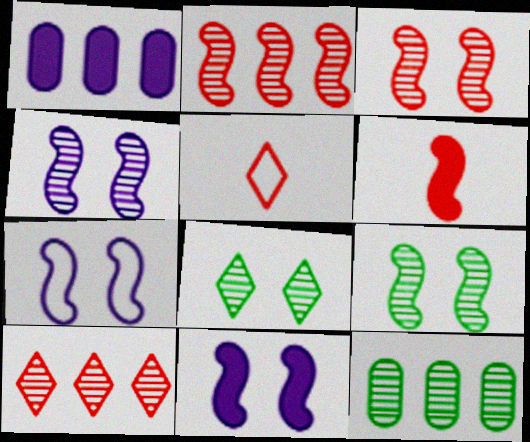[[1, 5, 9], 
[3, 4, 9], 
[4, 7, 11], 
[5, 11, 12]]